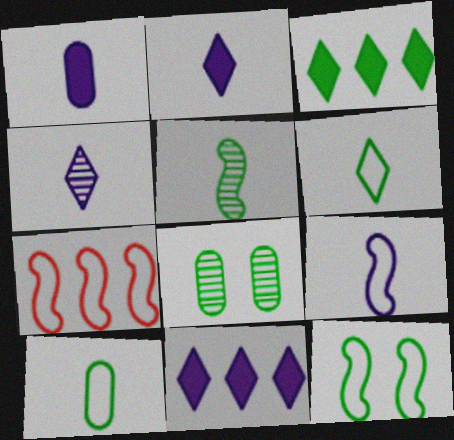[[1, 4, 9], 
[2, 7, 8], 
[7, 9, 12]]